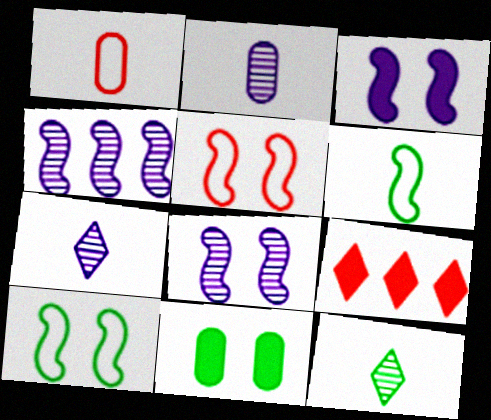[[2, 9, 10]]